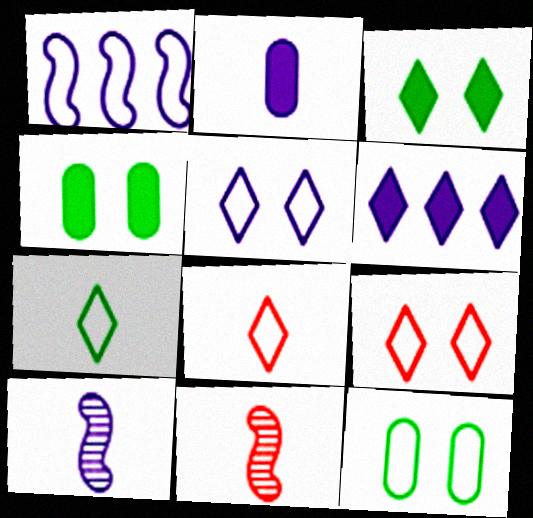[[1, 8, 12], 
[2, 7, 11], 
[6, 11, 12]]